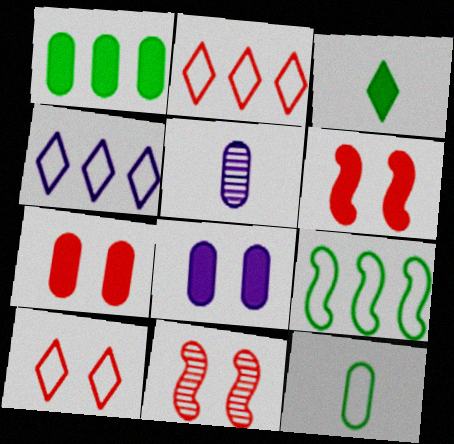[[7, 10, 11]]